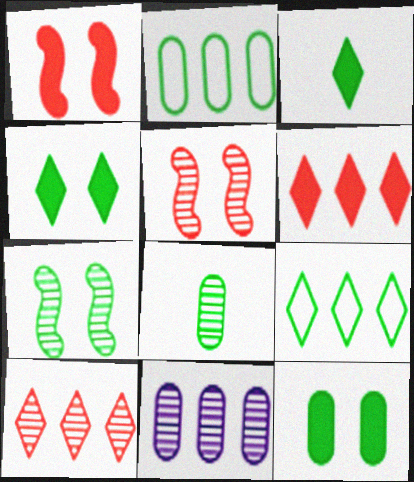[[2, 3, 7], 
[2, 8, 12]]